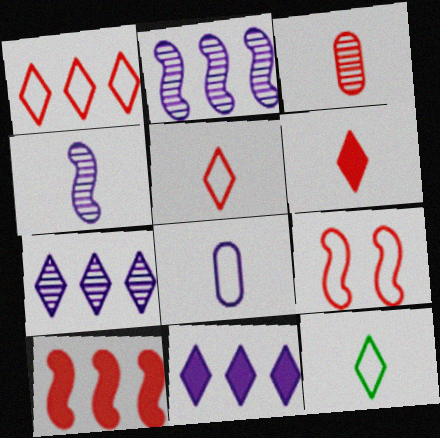[]